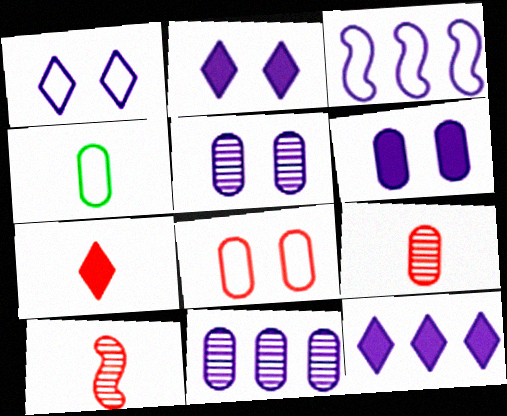[[3, 11, 12]]